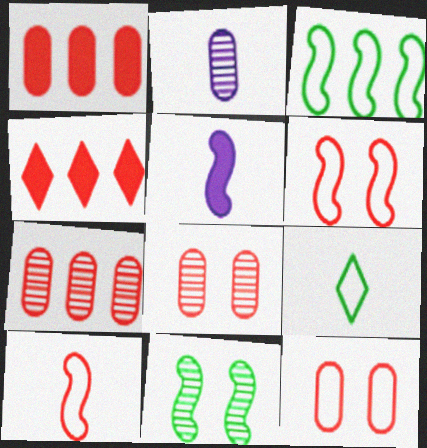[[4, 8, 10]]